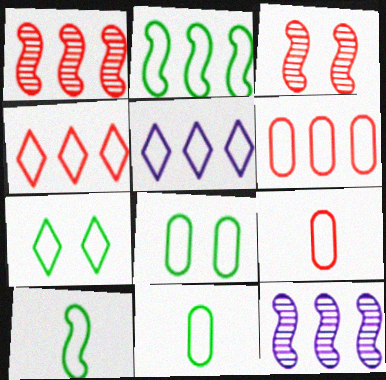[[2, 5, 6], 
[2, 7, 11]]